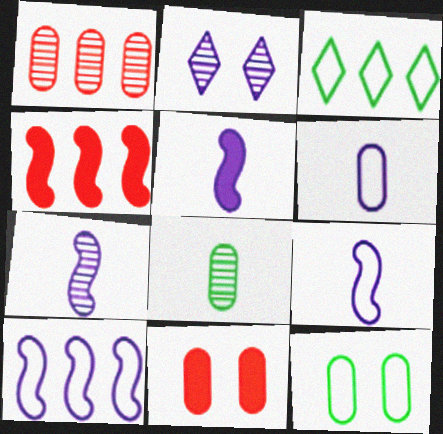[[3, 7, 11], 
[5, 7, 9]]